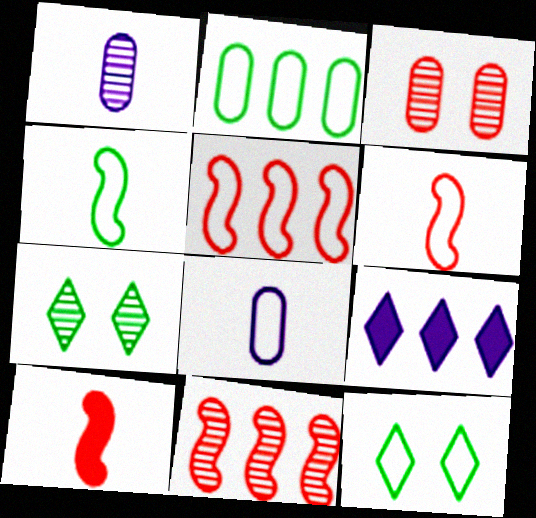[[1, 7, 11], 
[2, 4, 12], 
[2, 9, 11], 
[3, 4, 9], 
[5, 8, 12]]